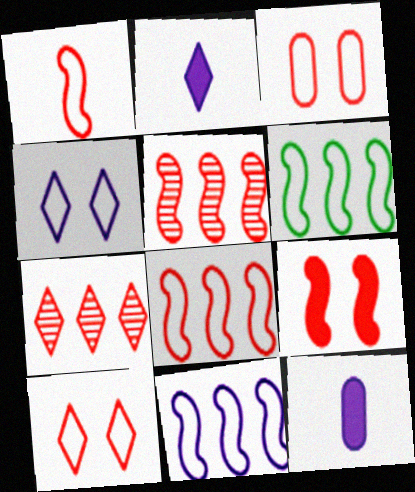[[1, 5, 9], 
[6, 8, 11]]